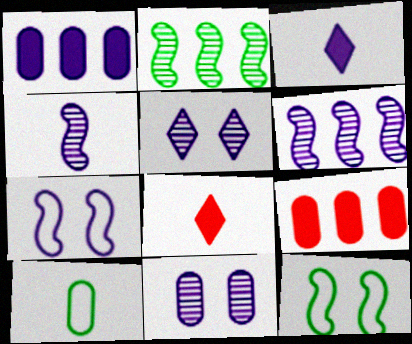[[4, 8, 10], 
[9, 10, 11]]